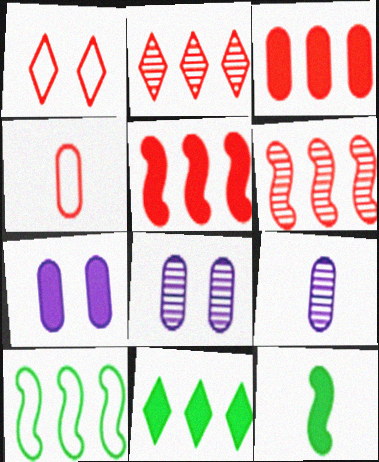[]